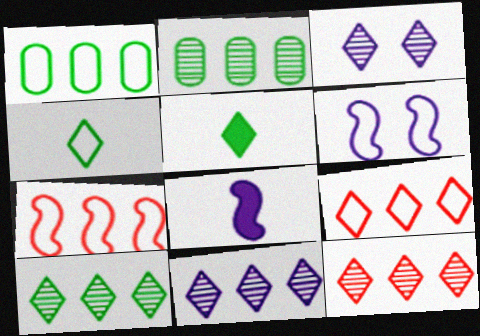[[3, 5, 9], 
[10, 11, 12]]